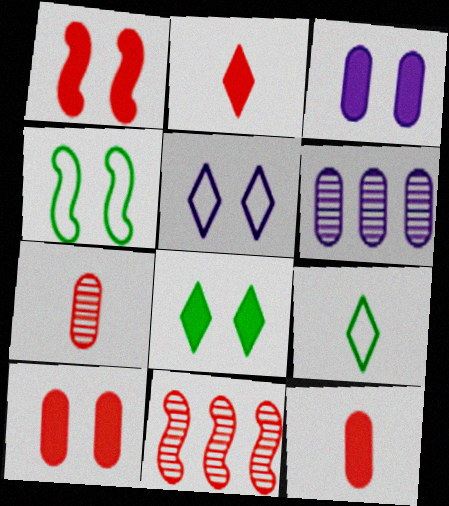[[1, 3, 8], 
[1, 6, 9], 
[2, 4, 6], 
[3, 9, 11]]